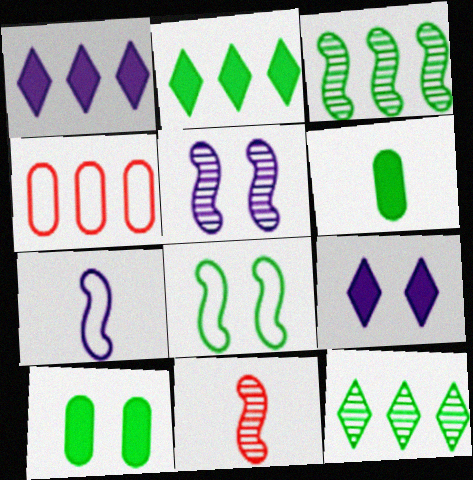[[1, 3, 4], 
[3, 5, 11], 
[6, 8, 12]]